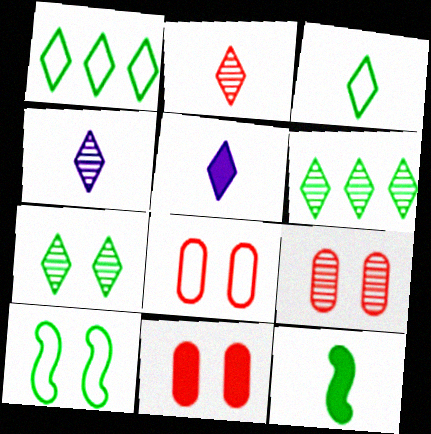[[2, 3, 5], 
[8, 9, 11]]